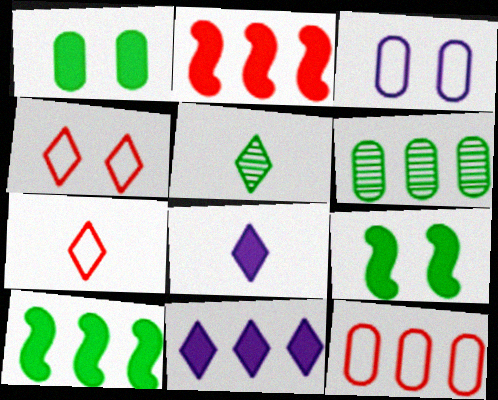[[1, 2, 8], 
[2, 3, 5], 
[4, 5, 11], 
[5, 7, 8]]